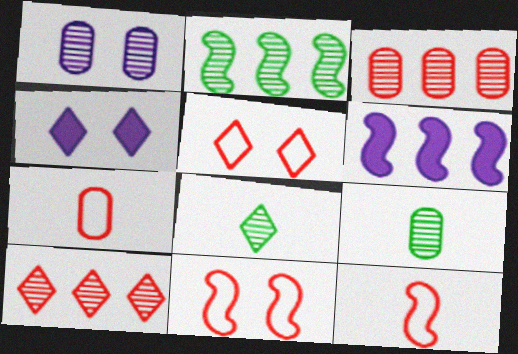[[1, 3, 9], 
[2, 4, 7], 
[5, 6, 9]]